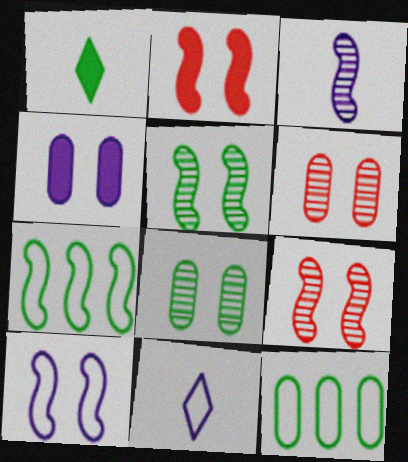[[1, 5, 12], 
[1, 7, 8], 
[2, 3, 7], 
[2, 5, 10]]